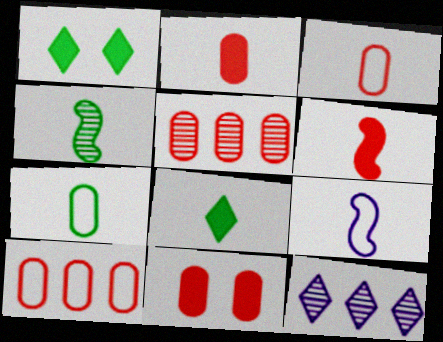[[1, 5, 9], 
[3, 5, 11], 
[4, 6, 9], 
[4, 7, 8]]